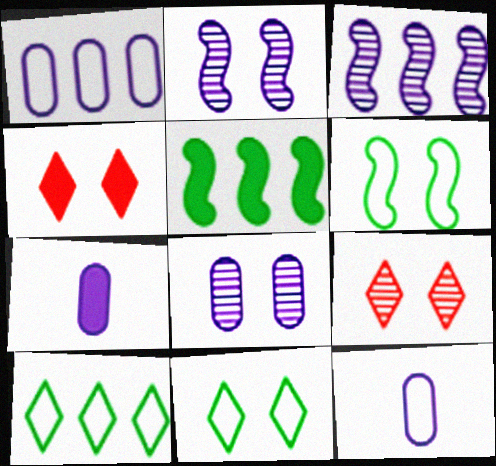[[1, 7, 8], 
[4, 5, 7], 
[4, 6, 8], 
[5, 9, 12]]